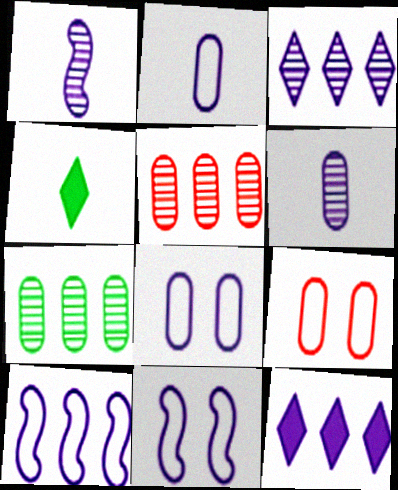[[1, 8, 12], 
[4, 5, 11], 
[6, 11, 12]]